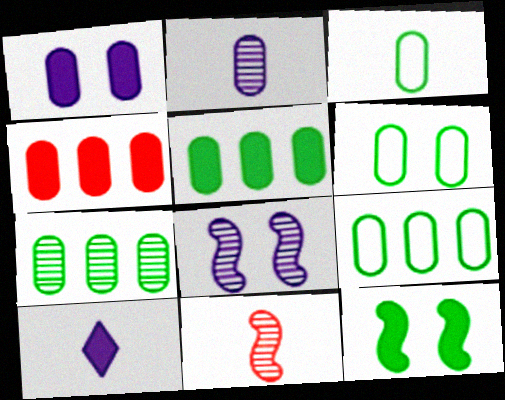[[2, 4, 6], 
[3, 6, 9], 
[3, 10, 11], 
[4, 10, 12], 
[5, 7, 9]]